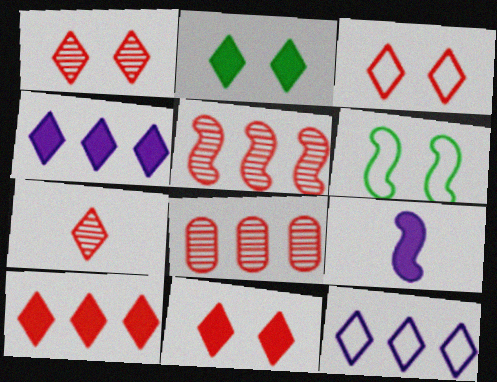[[1, 3, 11], 
[2, 7, 12], 
[3, 7, 10], 
[5, 6, 9]]